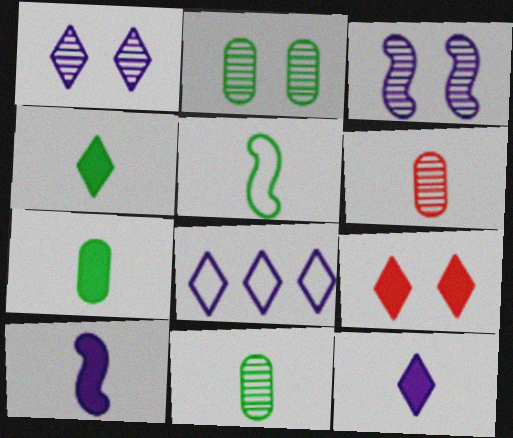[[1, 8, 12], 
[4, 5, 11], 
[5, 6, 12]]